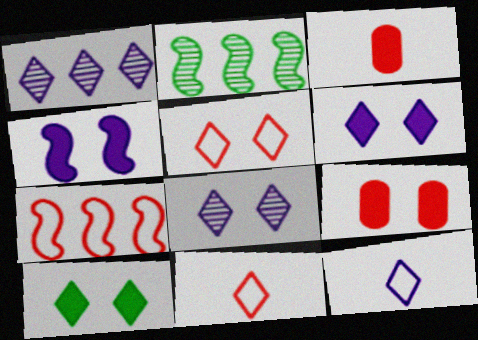[[1, 6, 12], 
[1, 10, 11], 
[2, 9, 12], 
[4, 9, 10], 
[5, 8, 10]]